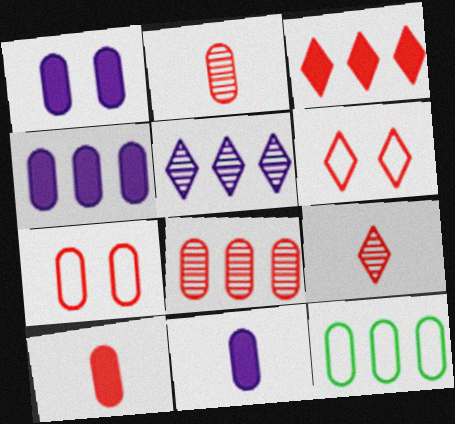[[1, 2, 12], 
[1, 4, 11], 
[3, 6, 9], 
[4, 8, 12], 
[7, 8, 10]]